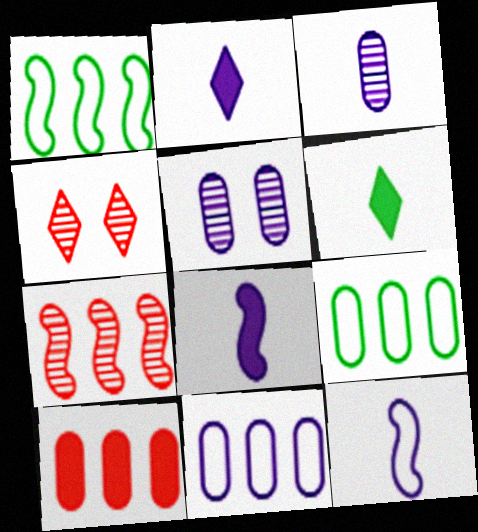[[2, 3, 12], 
[4, 8, 9]]